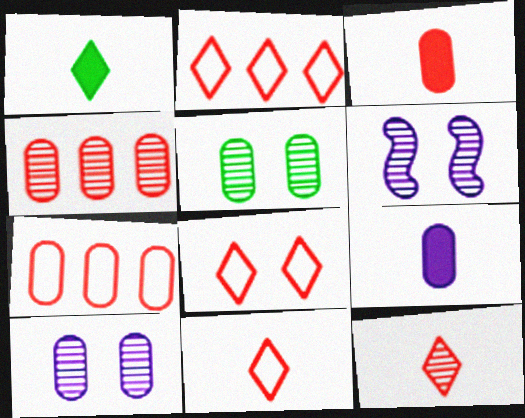[[1, 6, 7], 
[2, 8, 11], 
[5, 7, 9]]